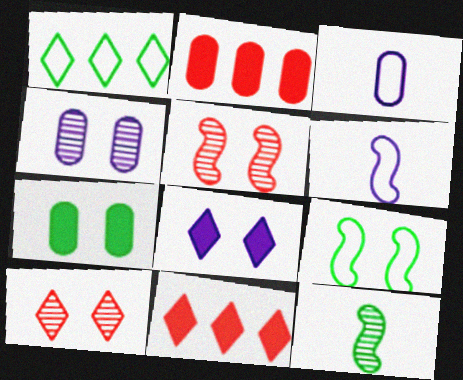[[1, 7, 12]]